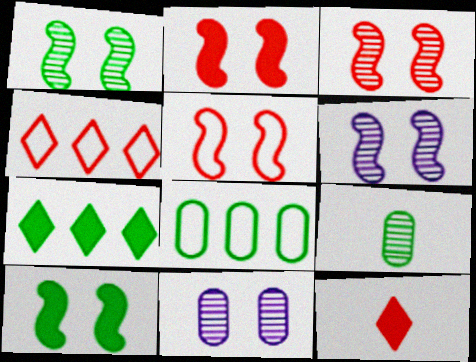[[1, 3, 6], 
[2, 3, 5], 
[5, 6, 10], 
[6, 8, 12]]